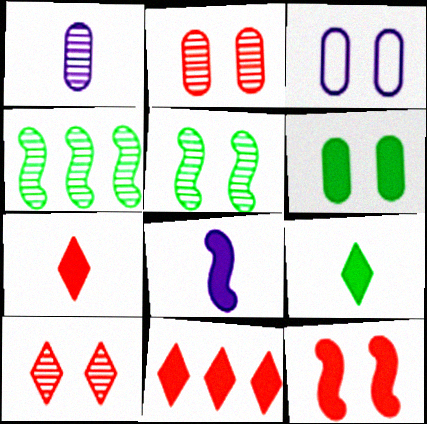[[1, 4, 10], 
[2, 3, 6], 
[3, 4, 7], 
[6, 8, 11]]